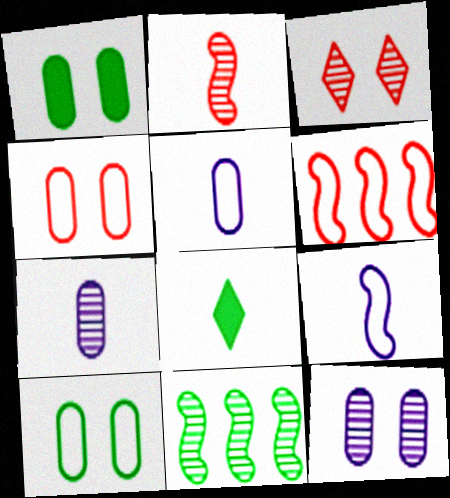[[1, 4, 12], 
[2, 5, 8], 
[3, 7, 11], 
[6, 8, 12], 
[8, 10, 11]]